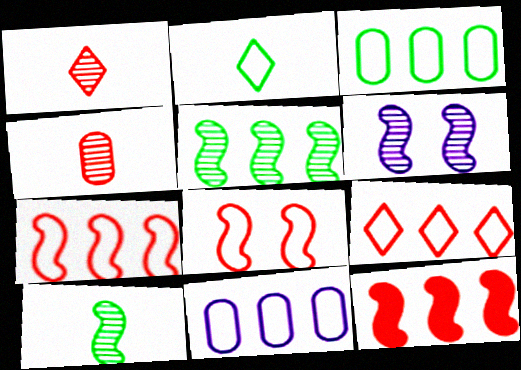[[2, 8, 11]]